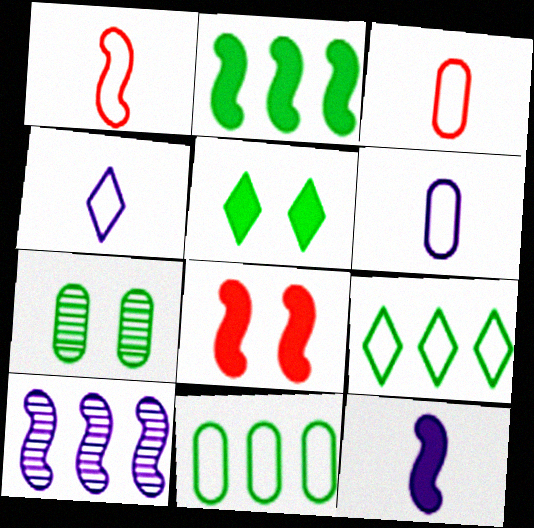[[2, 8, 12], 
[3, 5, 10]]